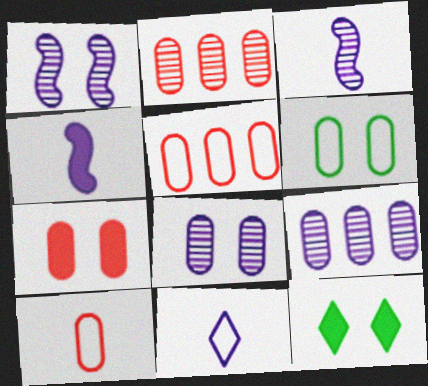[[2, 7, 10], 
[3, 5, 12], 
[6, 7, 8]]